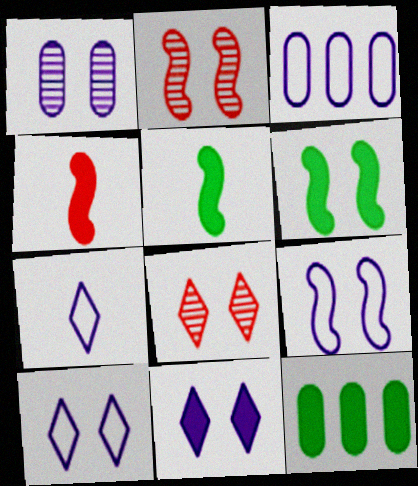[[1, 9, 11], 
[2, 6, 9], 
[2, 7, 12], 
[3, 5, 8], 
[3, 7, 9], 
[4, 11, 12]]